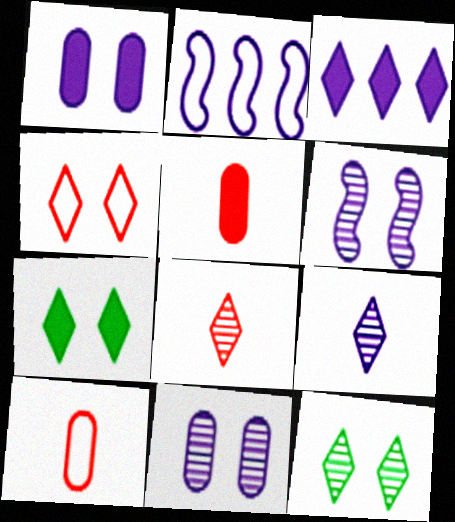[[1, 2, 9], 
[2, 5, 12]]